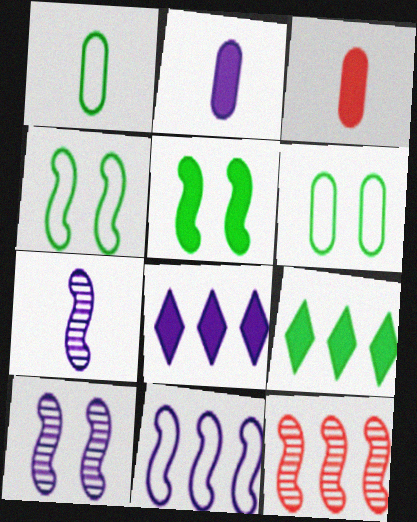[[3, 5, 8]]